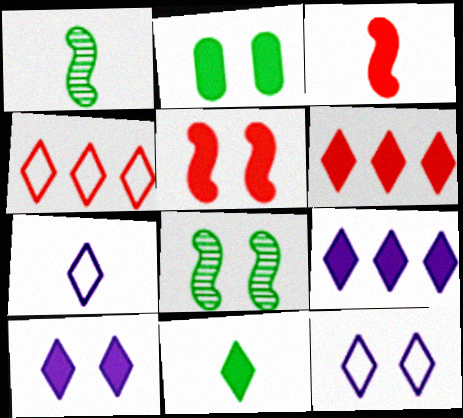[[2, 3, 9], 
[2, 5, 10], 
[6, 10, 11]]